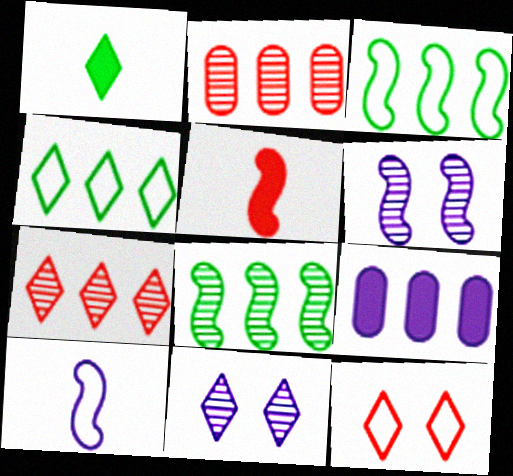[[2, 5, 12], 
[3, 5, 6], 
[3, 7, 9], 
[9, 10, 11]]